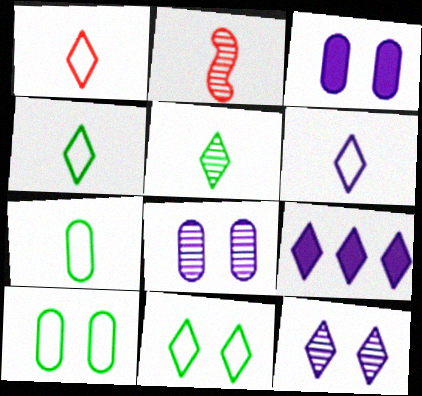[[1, 4, 6], 
[2, 9, 10], 
[6, 9, 12]]